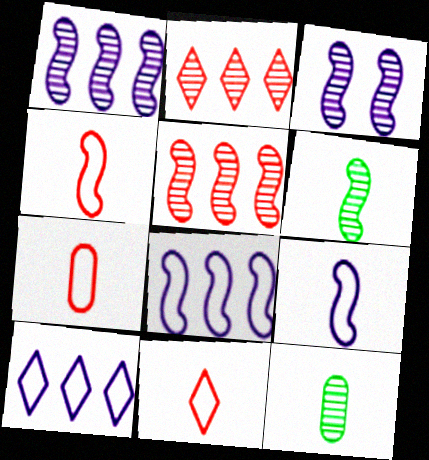[[2, 3, 12], 
[3, 5, 6], 
[4, 7, 11]]